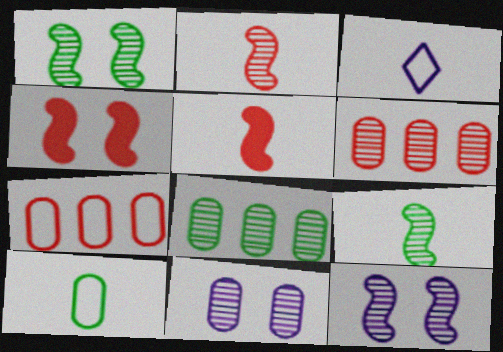[[3, 4, 8]]